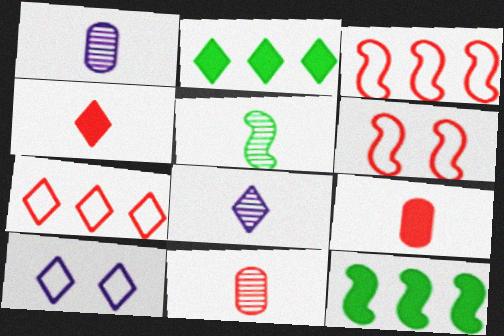[[1, 2, 6], 
[5, 8, 11], 
[10, 11, 12]]